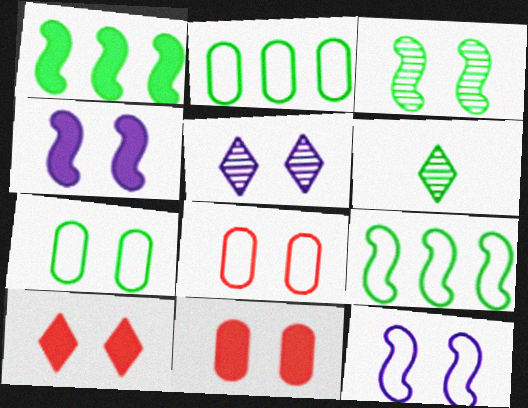[[1, 6, 7]]